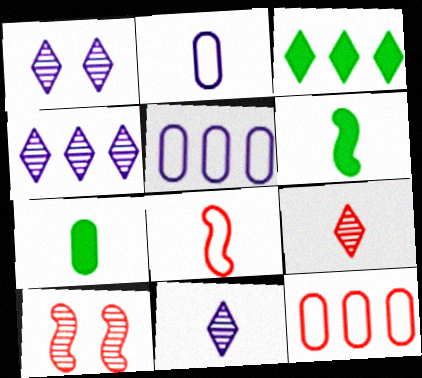[[1, 4, 11], 
[1, 6, 12], 
[2, 3, 10], 
[2, 6, 9], 
[7, 8, 11]]